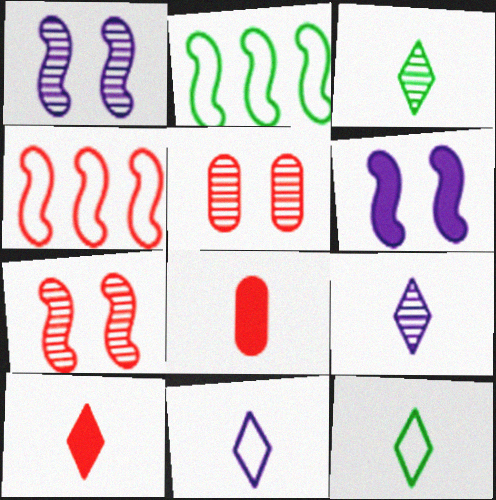[[3, 10, 11], 
[4, 5, 10], 
[9, 10, 12]]